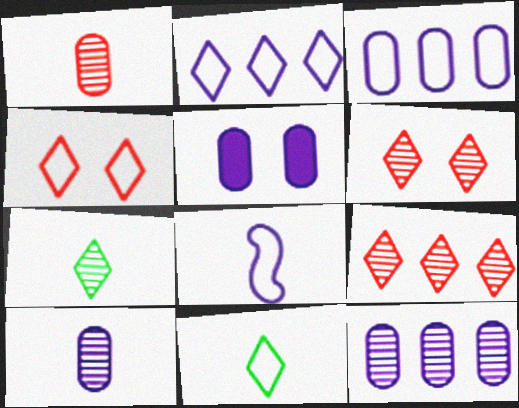[[2, 4, 11], 
[3, 5, 10]]